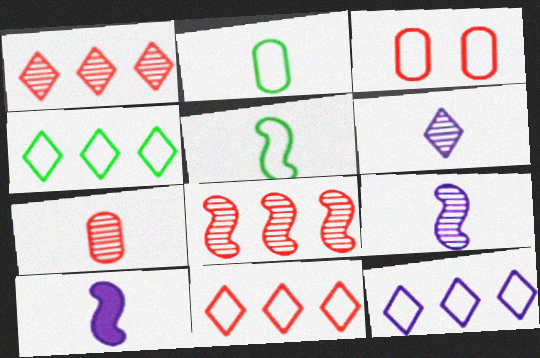[[3, 5, 12], 
[4, 11, 12]]